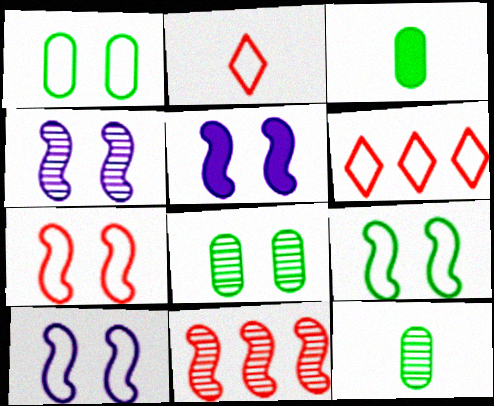[[3, 4, 6], 
[4, 5, 10], 
[5, 6, 12], 
[7, 9, 10]]